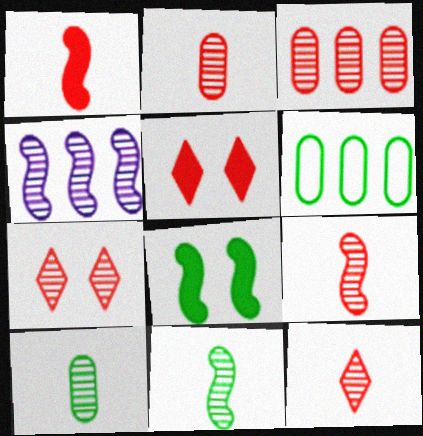[[2, 9, 12], 
[3, 7, 9], 
[4, 7, 10]]